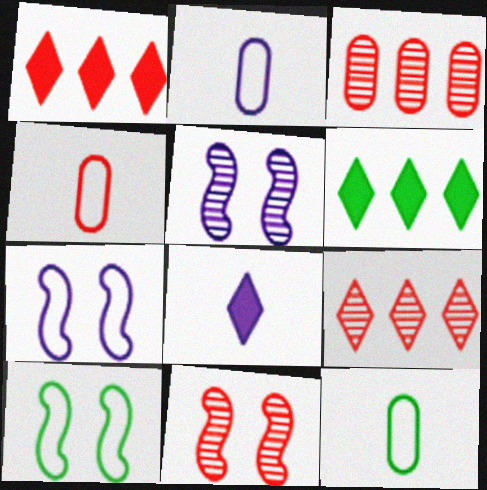[[1, 4, 11], 
[1, 5, 12], 
[2, 4, 12], 
[2, 6, 11], 
[3, 8, 10], 
[4, 5, 6]]